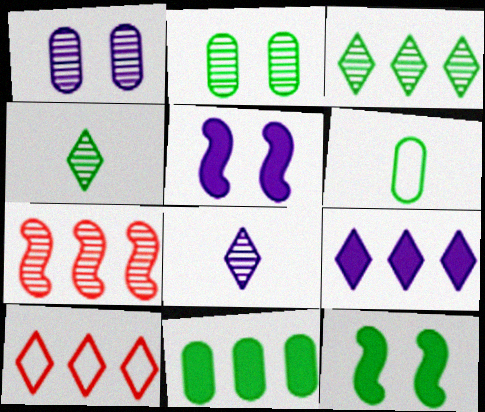[[1, 4, 7], 
[2, 6, 11], 
[2, 7, 8], 
[3, 6, 12], 
[3, 9, 10]]